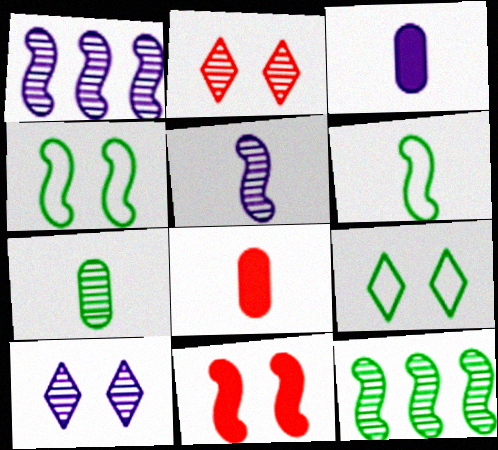[[1, 2, 7], 
[1, 6, 11], 
[1, 8, 9]]